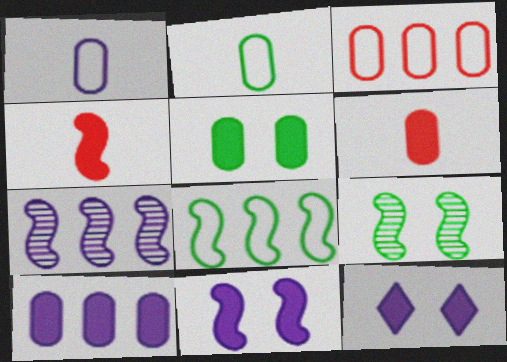[[1, 7, 12], 
[5, 6, 10]]